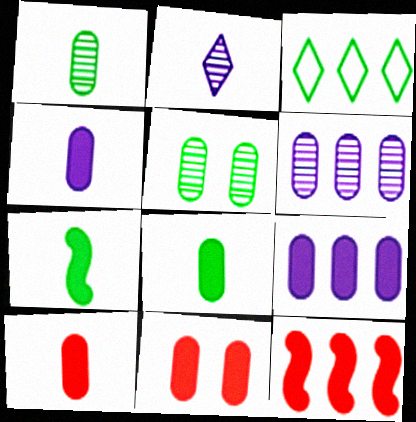[[3, 5, 7], 
[3, 6, 12], 
[4, 8, 10], 
[8, 9, 11]]